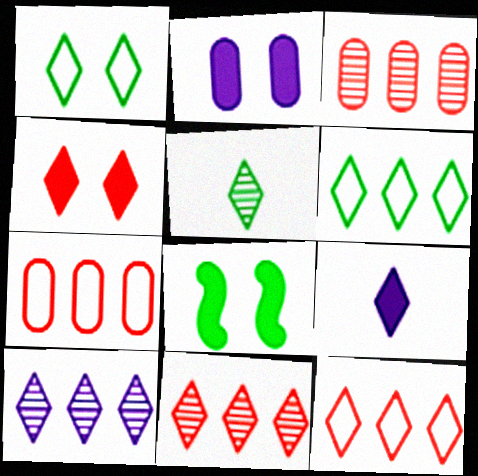[[1, 9, 11], 
[2, 4, 8]]